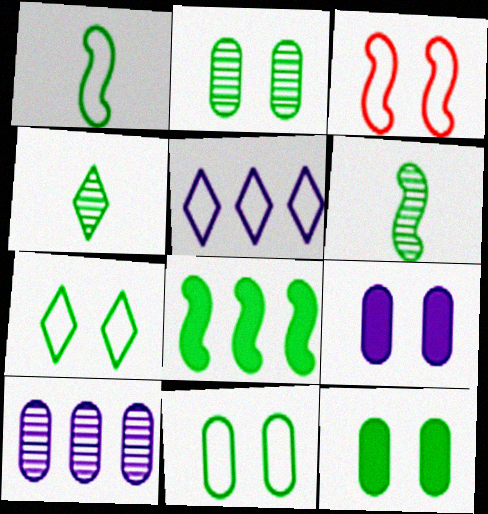[[2, 11, 12], 
[4, 8, 11]]